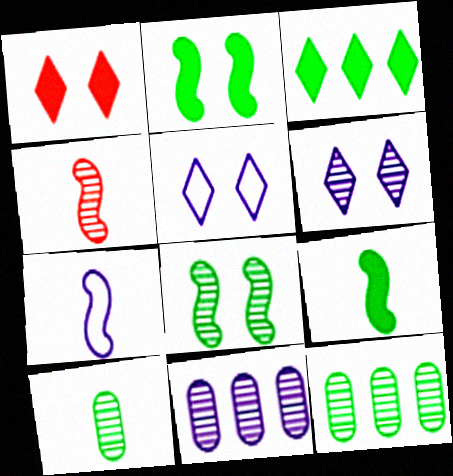[[1, 7, 12], 
[4, 6, 12], 
[4, 7, 9]]